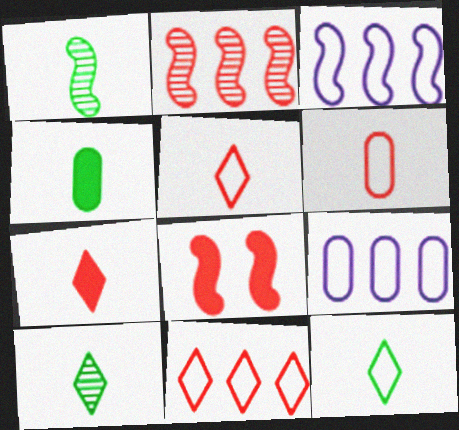[[1, 3, 8], 
[1, 4, 12], 
[8, 9, 10]]